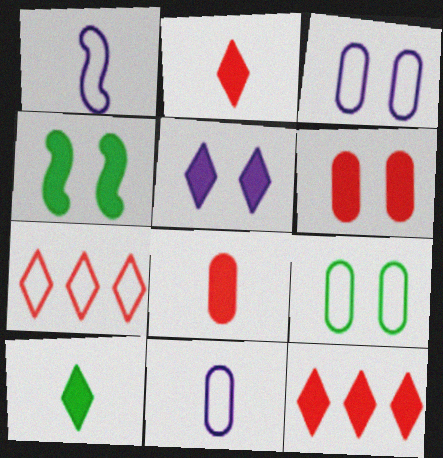[[1, 7, 9], 
[4, 5, 6], 
[5, 10, 12]]